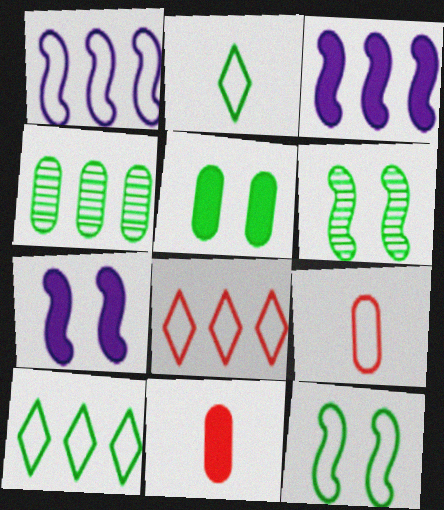[[3, 4, 8]]